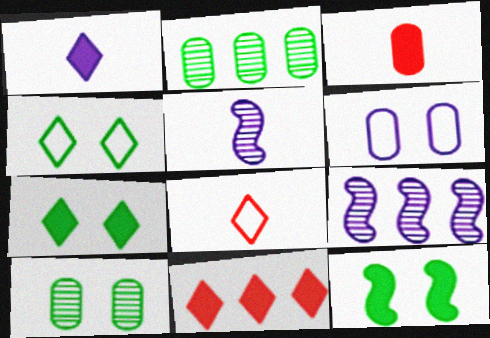[[1, 6, 9], 
[1, 7, 11], 
[2, 3, 6], 
[3, 4, 9], 
[4, 10, 12]]